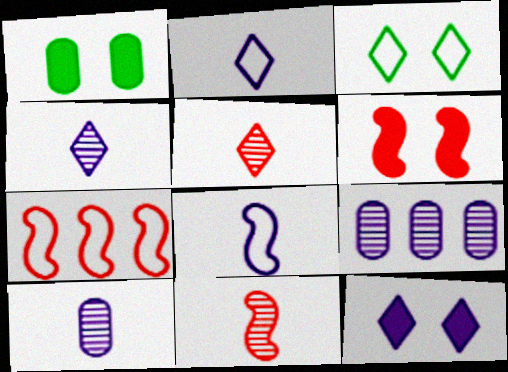[[1, 4, 7], 
[1, 6, 12], 
[6, 7, 11], 
[8, 9, 12]]